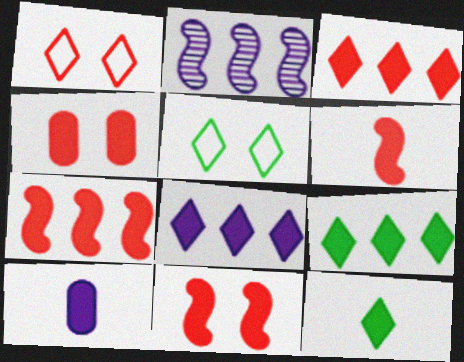[[3, 4, 6], 
[3, 8, 9], 
[6, 7, 11], 
[6, 10, 12], 
[9, 10, 11]]